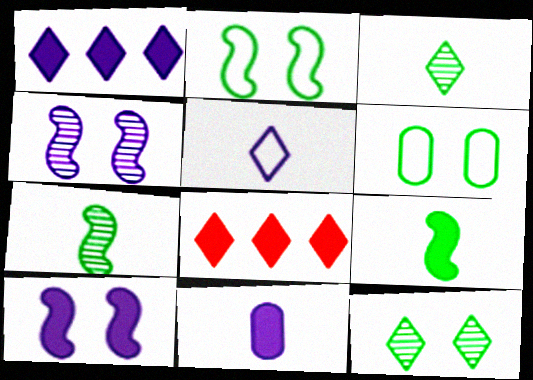[[1, 10, 11], 
[5, 8, 12]]